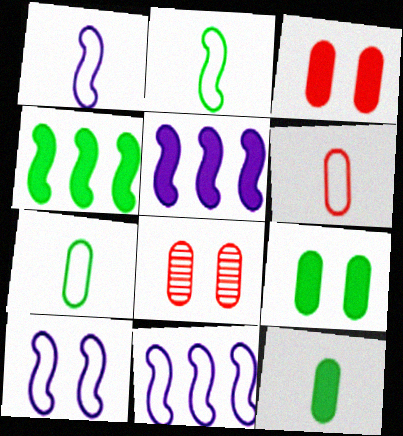[[1, 10, 11]]